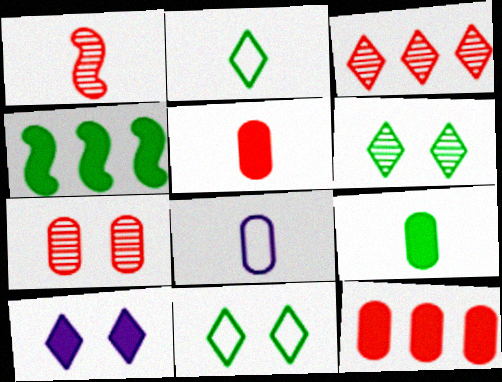[[1, 3, 7], 
[2, 3, 10], 
[4, 5, 10]]